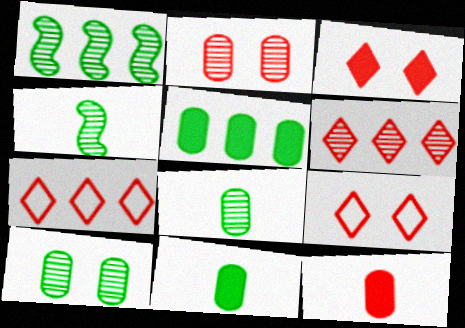[]